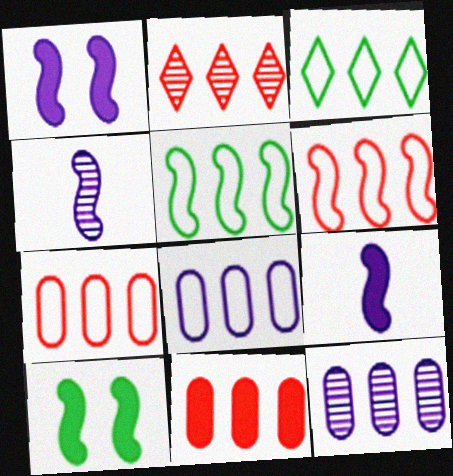[[2, 6, 11], 
[3, 6, 8], 
[4, 6, 10]]